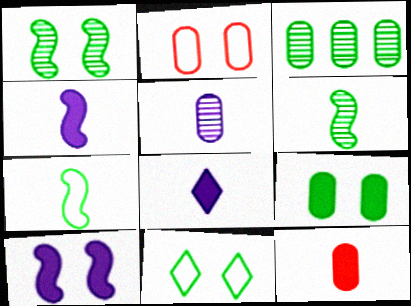[[1, 9, 11]]